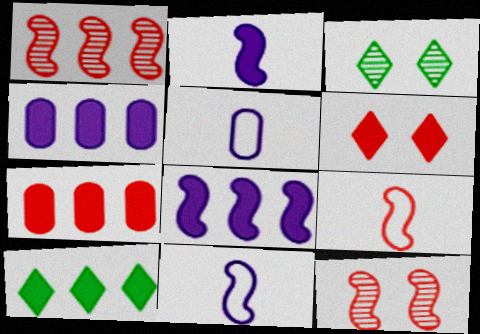[[3, 4, 9], 
[3, 7, 11], 
[5, 10, 12], 
[7, 8, 10]]